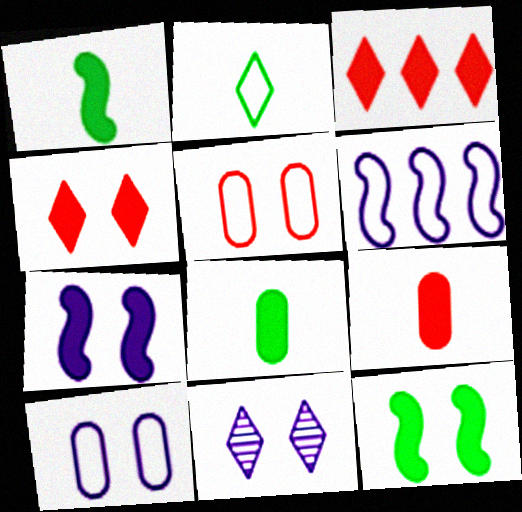[[2, 3, 11], 
[2, 5, 6], 
[3, 7, 8], 
[5, 11, 12], 
[7, 10, 11]]